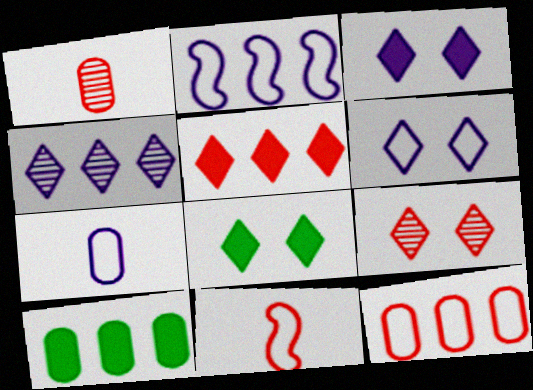[[1, 2, 8], 
[2, 6, 7], 
[6, 8, 9]]